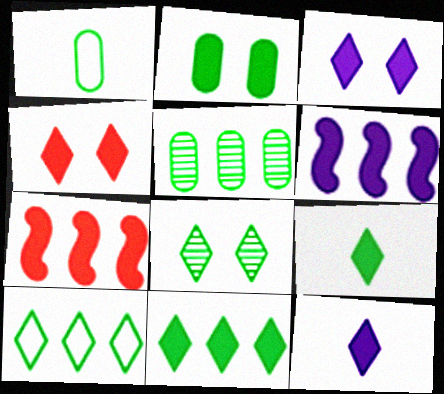[[1, 2, 5], 
[2, 7, 12], 
[4, 11, 12], 
[8, 9, 10]]